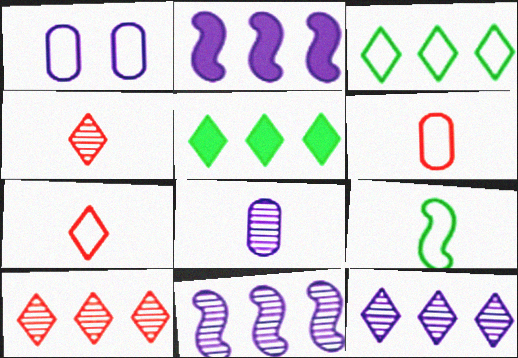[]